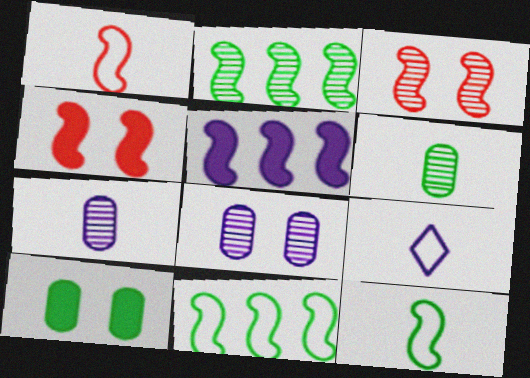[[3, 5, 12], 
[5, 8, 9]]